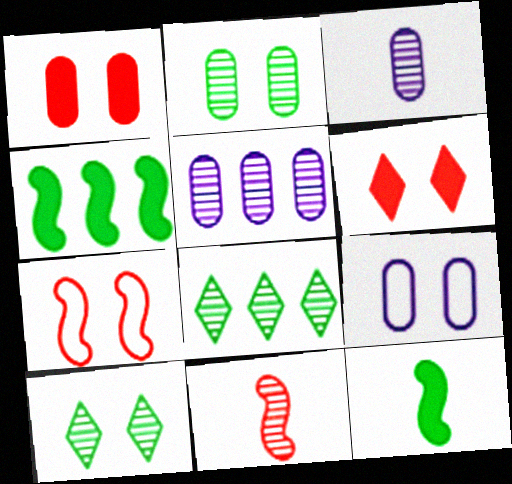[[1, 2, 9], 
[5, 10, 11]]